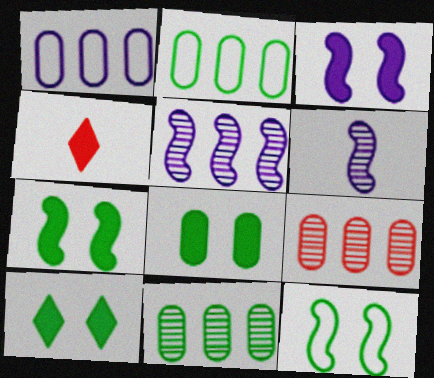[[7, 8, 10]]